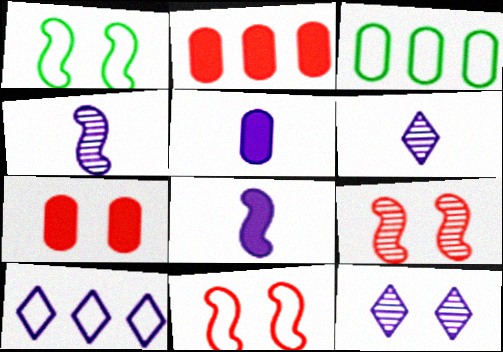[[1, 2, 6], 
[1, 7, 12]]